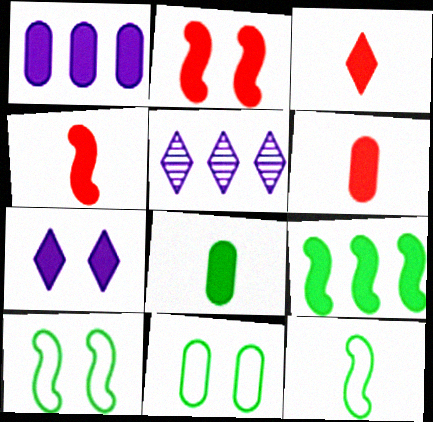[[3, 4, 6], 
[4, 5, 11], 
[5, 6, 10], 
[6, 7, 9]]